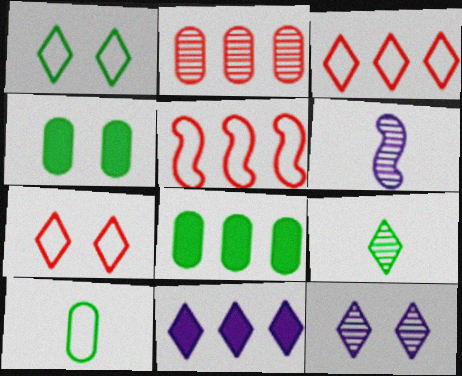[[3, 4, 6], 
[6, 7, 8], 
[7, 9, 11]]